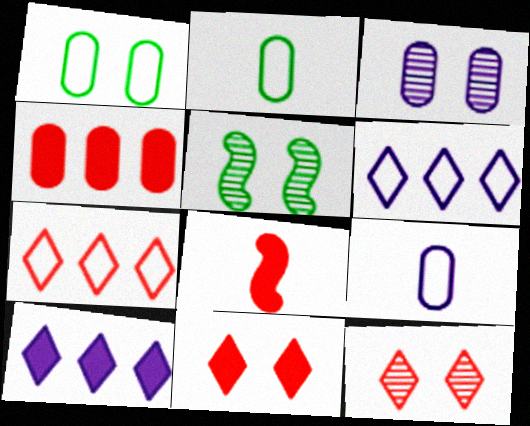[[2, 3, 4], 
[3, 5, 12], 
[4, 8, 11]]